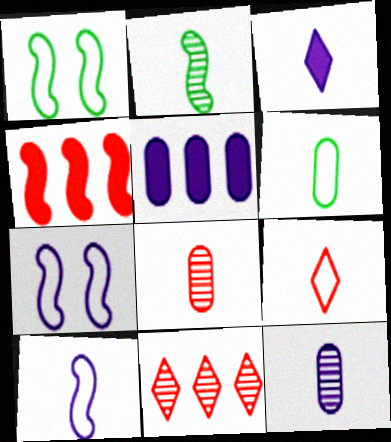[[2, 4, 7], 
[3, 10, 12], 
[6, 9, 10]]